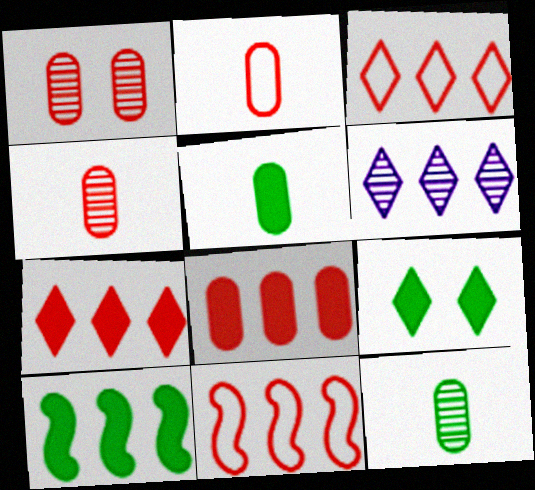[[1, 2, 8], 
[5, 9, 10]]